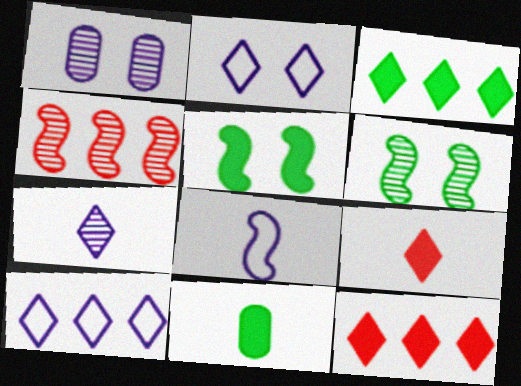[[2, 4, 11], 
[3, 5, 11], 
[4, 5, 8]]